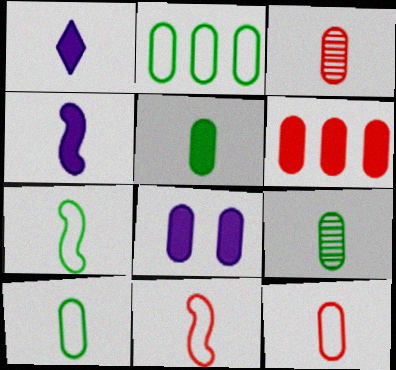[[1, 3, 7], 
[1, 9, 11], 
[2, 3, 8], 
[5, 6, 8], 
[5, 9, 10]]